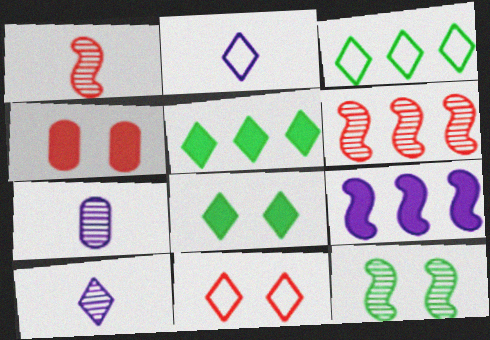[[2, 3, 11], 
[5, 10, 11]]